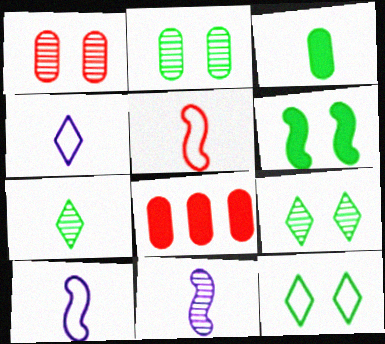[[2, 6, 12], 
[8, 9, 10], 
[8, 11, 12]]